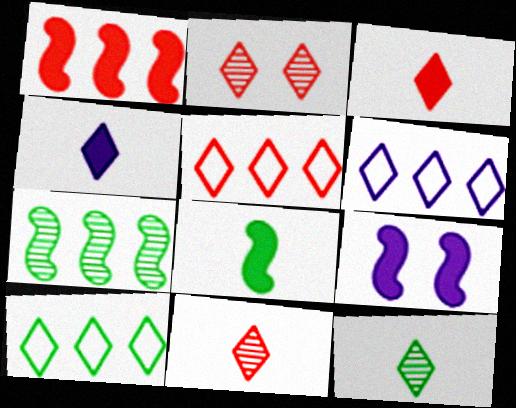[[1, 8, 9], 
[2, 3, 5], 
[2, 4, 10], 
[5, 6, 10]]